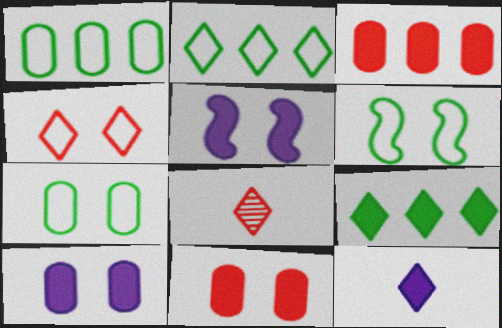[[1, 5, 8]]